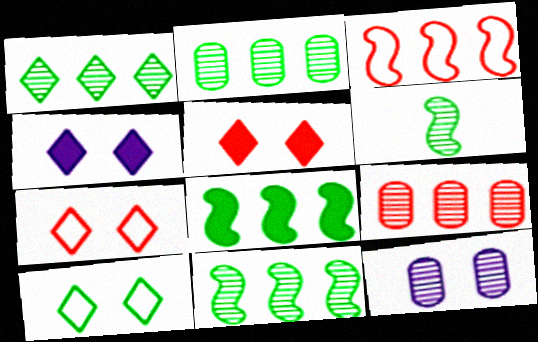[[1, 2, 11]]